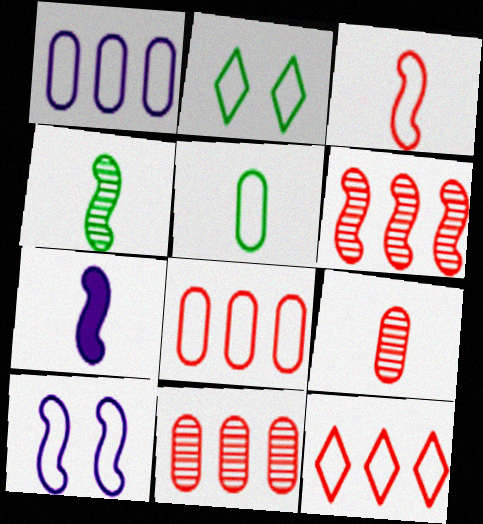[[1, 2, 3], 
[2, 7, 11], 
[3, 4, 7], 
[5, 10, 12]]